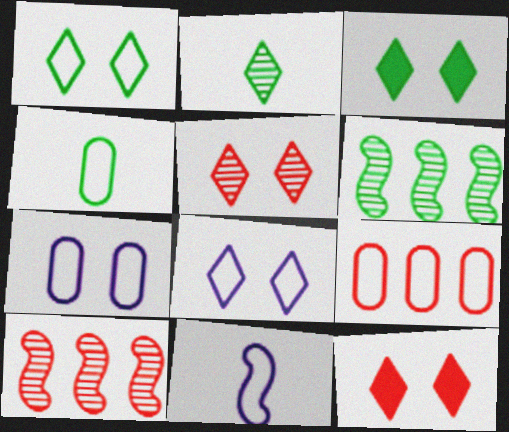[[1, 9, 11], 
[3, 4, 6], 
[3, 5, 8], 
[4, 7, 9]]